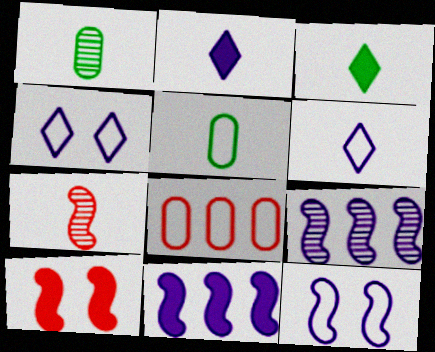[[2, 5, 7]]